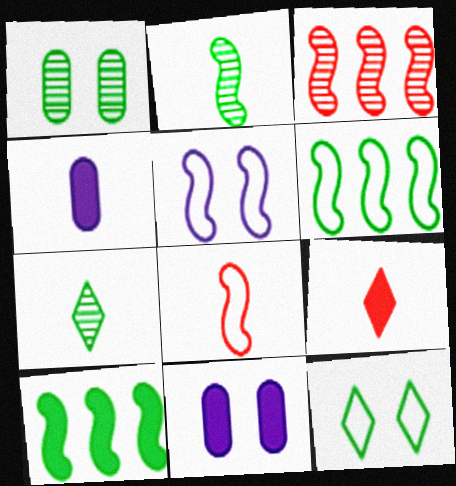[[3, 4, 12], 
[4, 7, 8], 
[5, 6, 8], 
[9, 10, 11]]